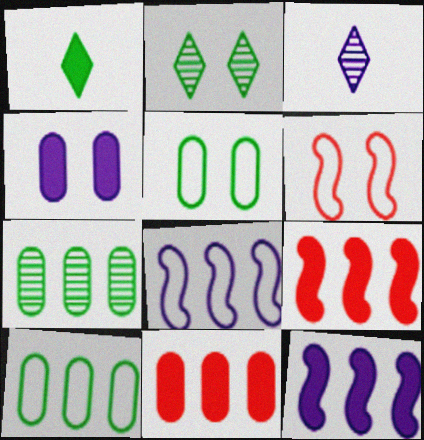[[1, 4, 9], 
[2, 4, 6], 
[3, 4, 8], 
[3, 5, 9]]